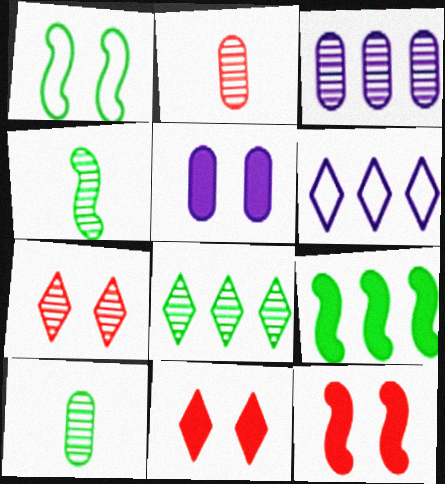[[1, 4, 9], 
[1, 5, 7], 
[3, 4, 7], 
[6, 10, 12]]